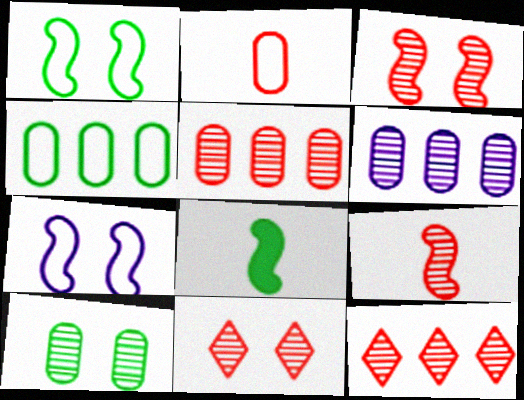[[5, 9, 11]]